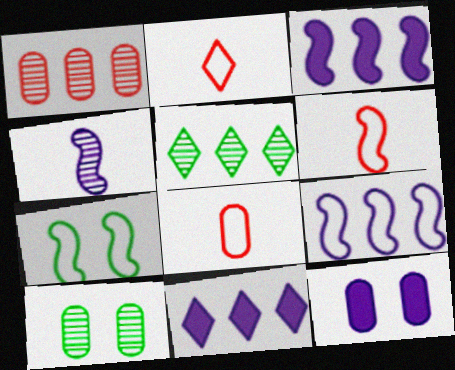[[2, 3, 10], 
[2, 6, 8], 
[5, 6, 12], 
[6, 7, 9], 
[6, 10, 11]]